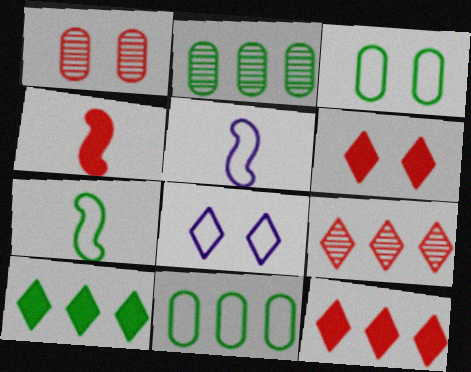[[1, 5, 10], 
[2, 4, 8], 
[2, 5, 6]]